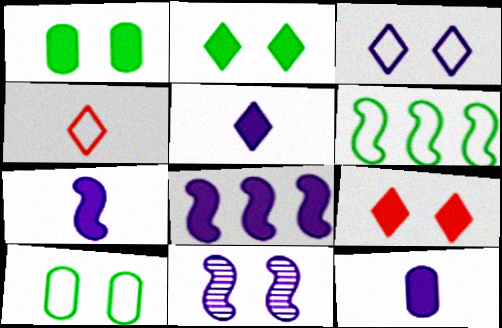[[5, 7, 12], 
[9, 10, 11]]